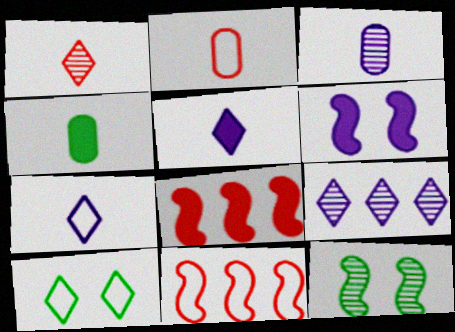[[2, 3, 4], 
[3, 8, 10]]